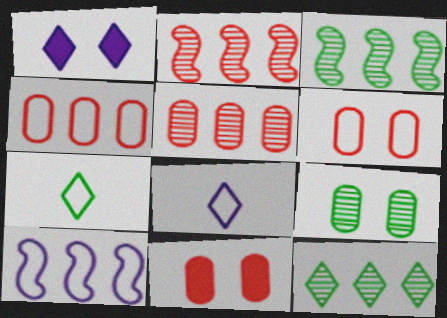[[3, 8, 11], 
[6, 7, 10]]